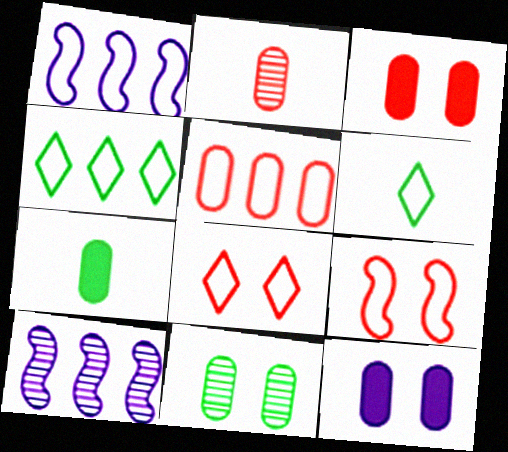[[1, 4, 5], 
[2, 3, 5], 
[3, 6, 10], 
[7, 8, 10]]